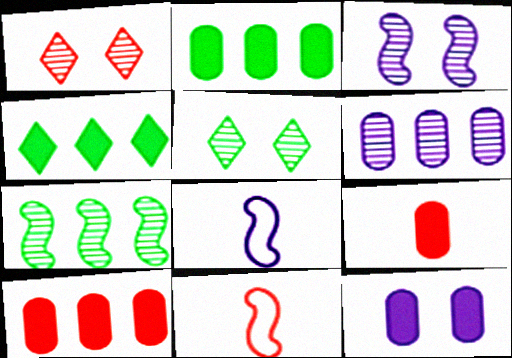[[1, 2, 8], 
[1, 10, 11], 
[2, 9, 12], 
[5, 8, 10]]